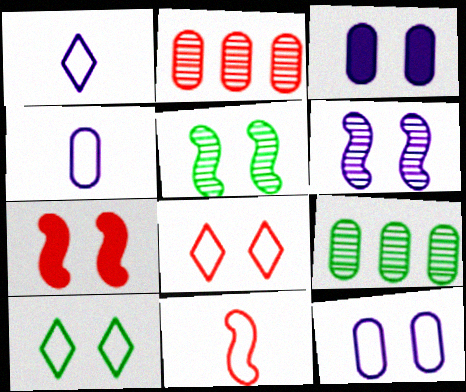[[1, 7, 9], 
[3, 5, 8]]